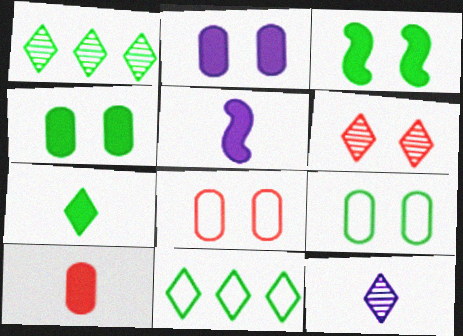[[1, 5, 8], 
[1, 6, 12], 
[5, 7, 10]]